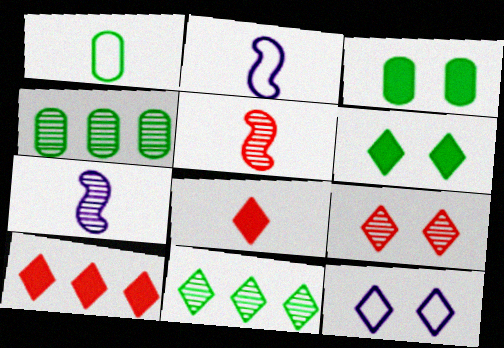[[1, 3, 4], 
[1, 7, 8], 
[4, 7, 9], 
[6, 9, 12], 
[8, 11, 12]]